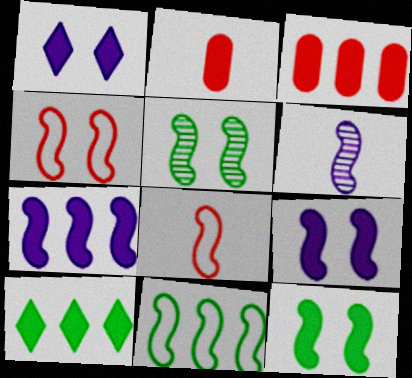[[2, 9, 10], 
[3, 7, 10], 
[4, 5, 9], 
[5, 7, 8]]